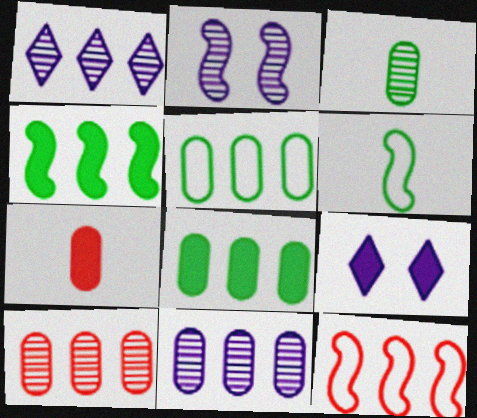[[1, 8, 12], 
[3, 9, 12], 
[4, 7, 9], 
[6, 9, 10]]